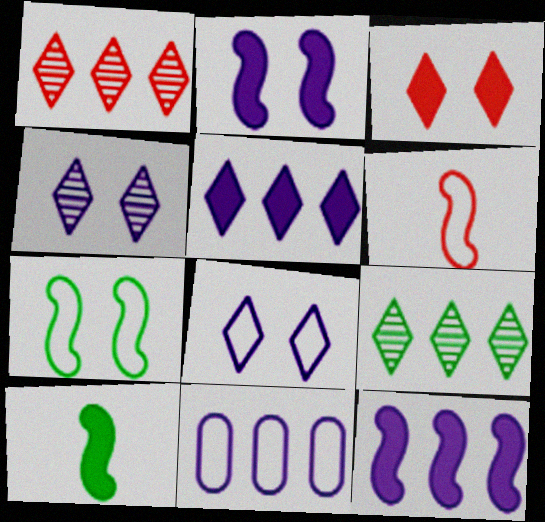[]